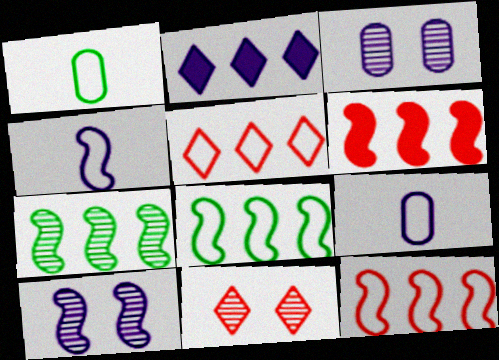[[2, 3, 4], 
[2, 9, 10]]